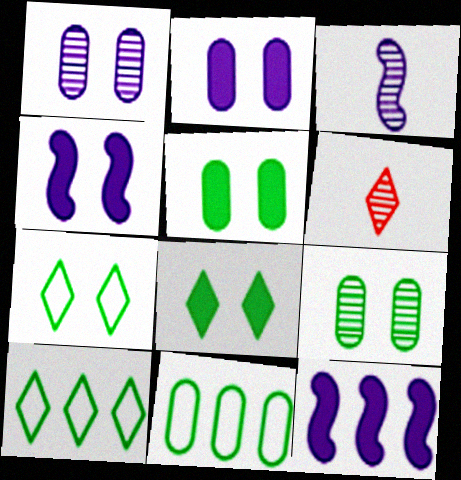[[4, 6, 11]]